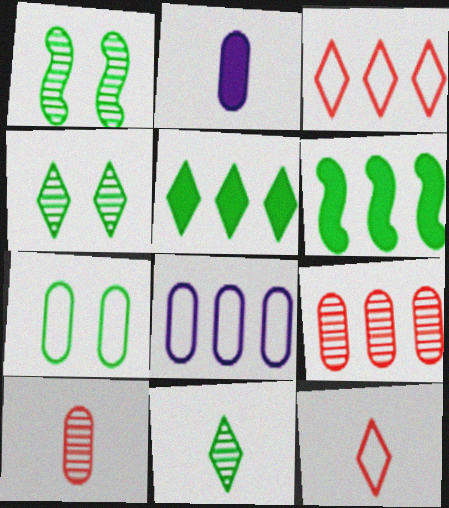[[1, 2, 3], 
[2, 7, 9], 
[6, 7, 11]]